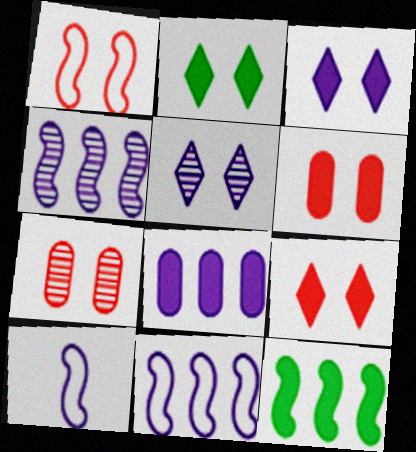[[1, 7, 9], 
[2, 3, 9], 
[5, 8, 10]]